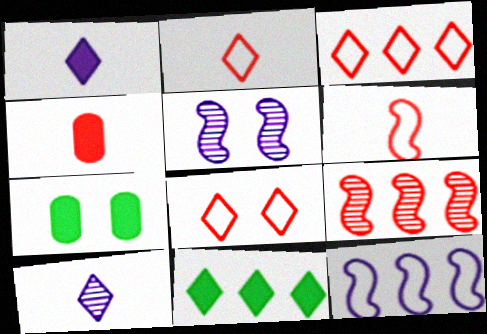[[2, 3, 8], 
[4, 8, 9], 
[5, 7, 8], 
[8, 10, 11]]